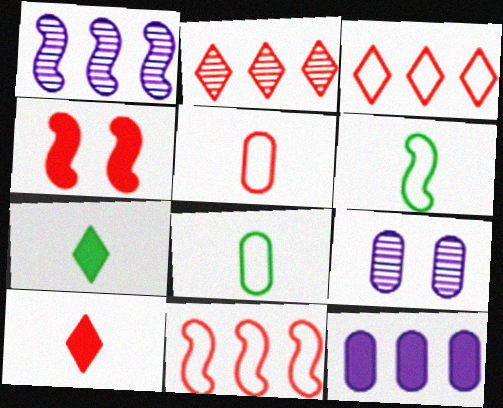[[1, 4, 6], 
[2, 4, 5], 
[4, 7, 12], 
[7, 9, 11]]